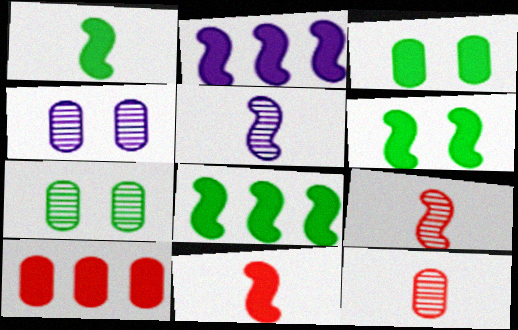[[1, 6, 8], 
[2, 6, 11]]